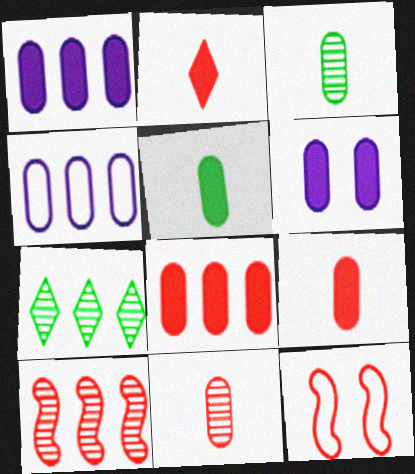[[5, 6, 8]]